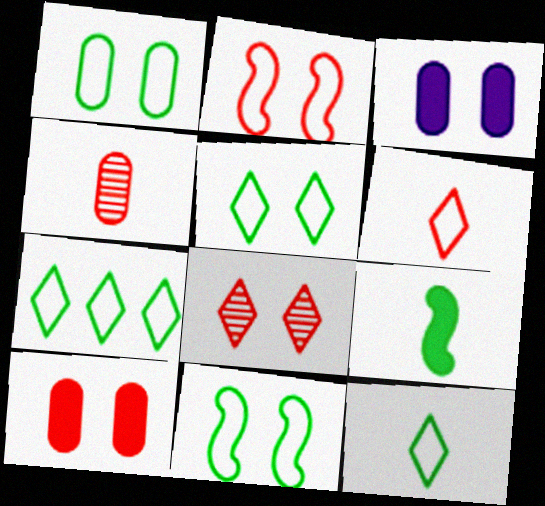[[1, 5, 11], 
[2, 8, 10], 
[3, 8, 11], 
[5, 7, 12]]